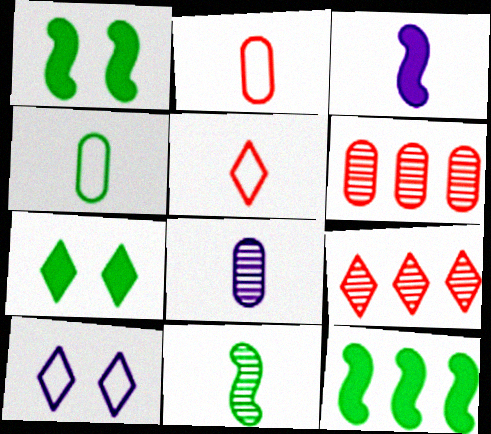[]